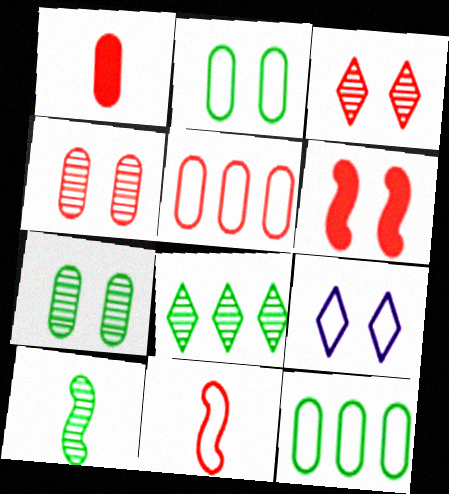[[1, 4, 5], 
[6, 7, 9], 
[7, 8, 10], 
[9, 11, 12]]